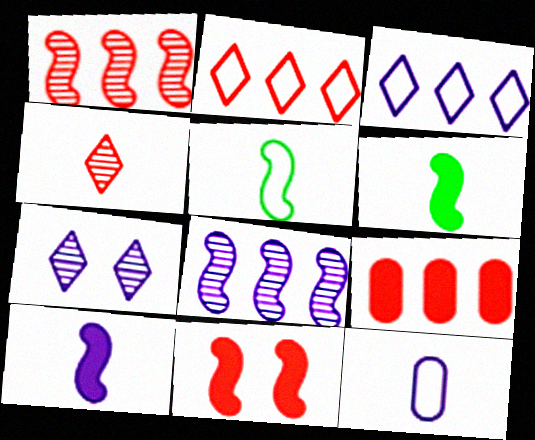[[1, 2, 9], 
[4, 6, 12], 
[5, 7, 9], 
[5, 8, 11]]